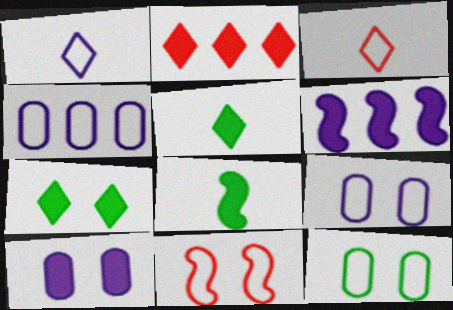[[2, 8, 10]]